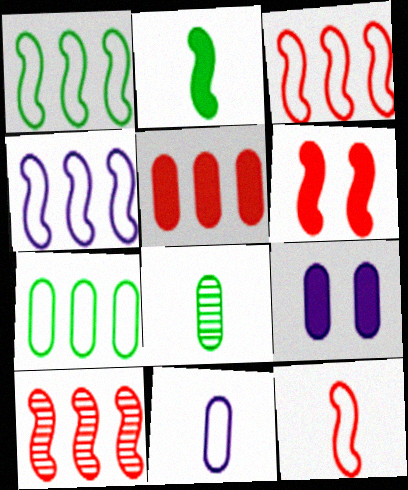[[1, 3, 4], 
[6, 10, 12]]